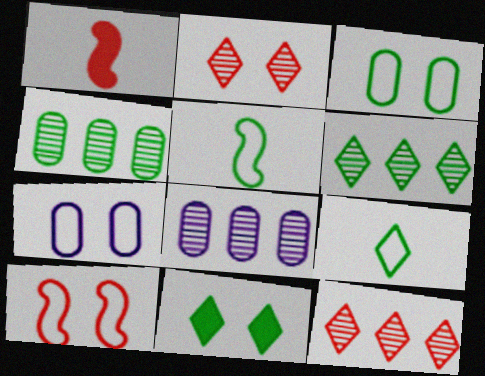[[1, 6, 7], 
[4, 5, 11], 
[6, 9, 11]]